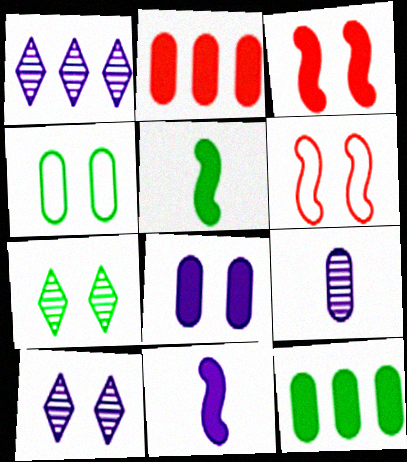[[2, 4, 9], 
[3, 4, 10], 
[6, 7, 8]]